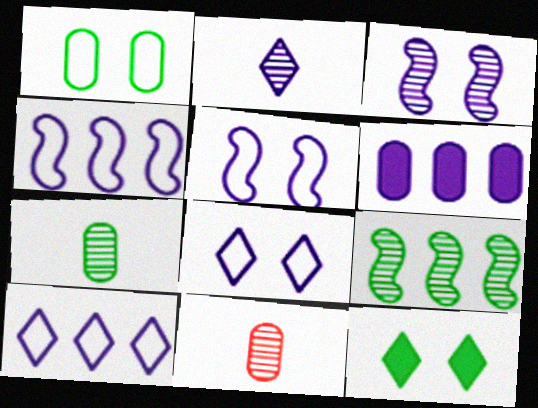[[1, 6, 11], 
[2, 5, 6], 
[4, 11, 12]]